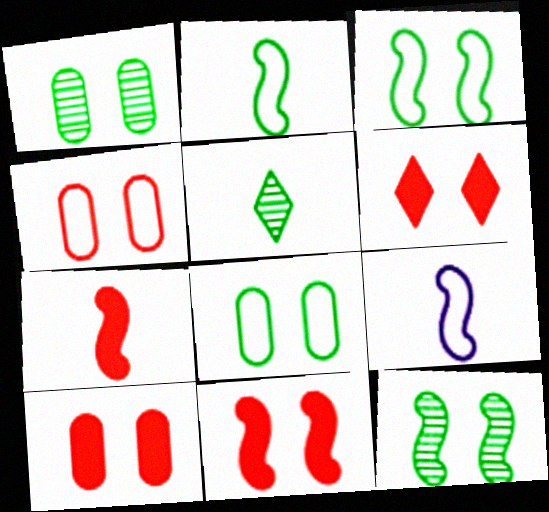[[6, 10, 11]]